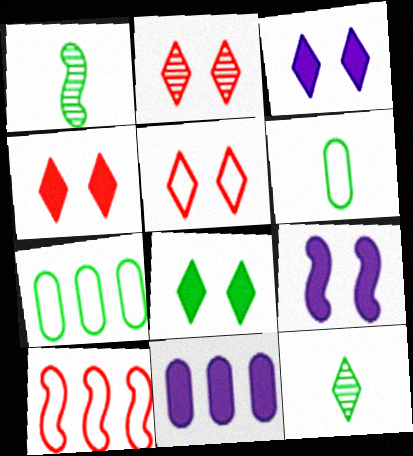[[1, 5, 11], 
[1, 7, 8], 
[1, 9, 10], 
[2, 4, 5], 
[3, 4, 8]]